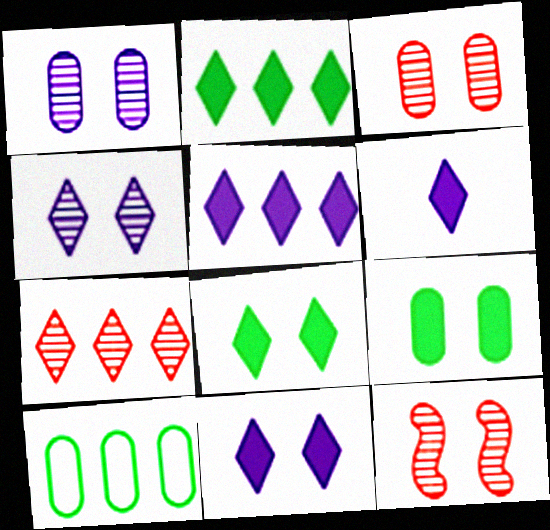[[5, 6, 11], 
[6, 10, 12]]